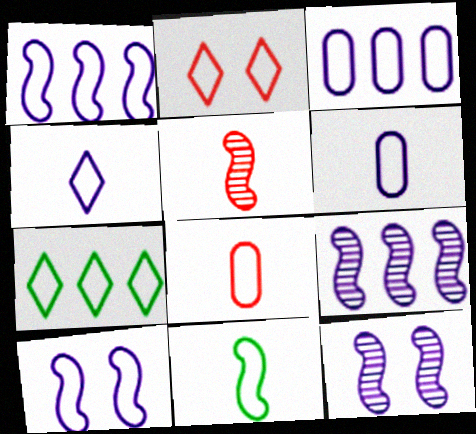[[2, 3, 11], 
[2, 4, 7], 
[3, 4, 10], 
[4, 8, 11], 
[7, 8, 10]]